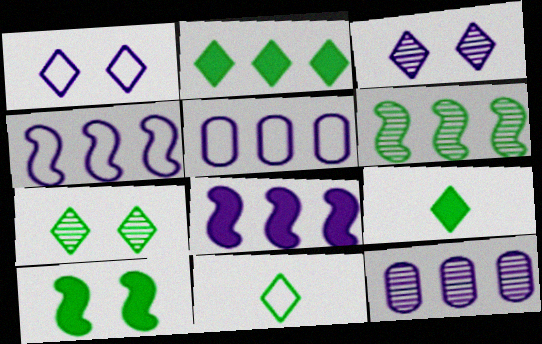[[2, 7, 11]]